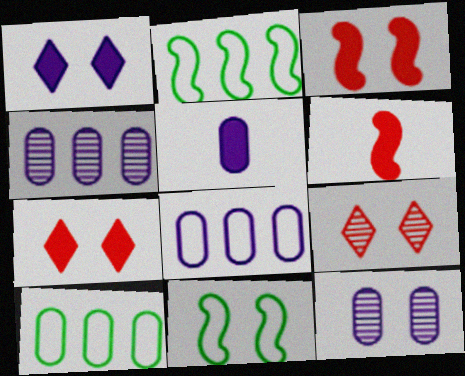[[2, 5, 9], 
[5, 8, 12], 
[7, 11, 12]]